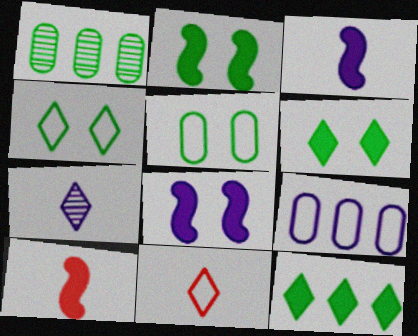[[1, 8, 11], 
[7, 8, 9]]